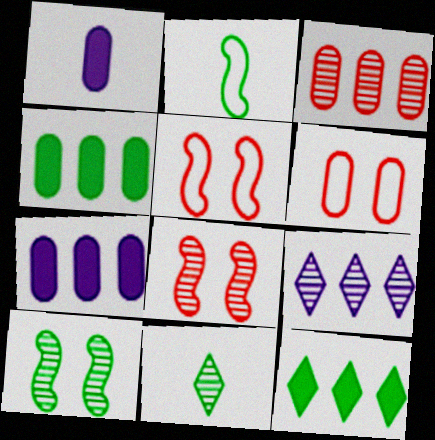[[5, 7, 11]]